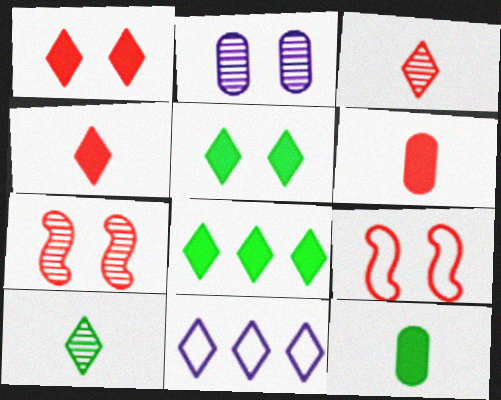[[1, 10, 11], 
[2, 5, 9], 
[3, 5, 11], 
[7, 11, 12]]